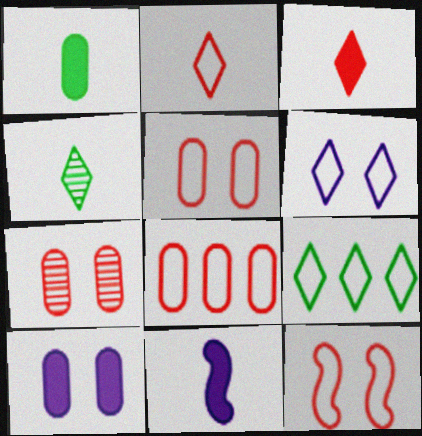[[1, 3, 11], 
[2, 6, 9], 
[2, 8, 12], 
[7, 9, 11]]